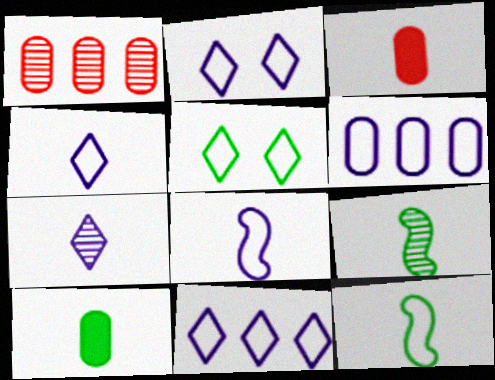[[2, 4, 11], 
[2, 6, 8], 
[3, 4, 9], 
[3, 7, 12]]